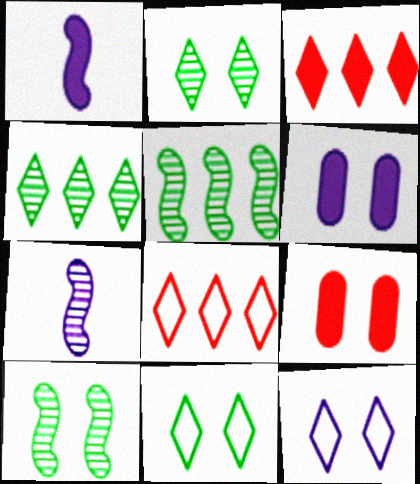[[9, 10, 12]]